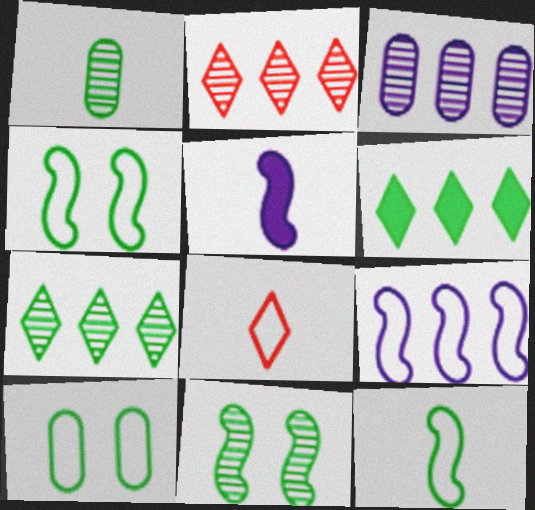[[1, 4, 6], 
[1, 5, 8], 
[1, 7, 11], 
[2, 5, 10], 
[8, 9, 10]]